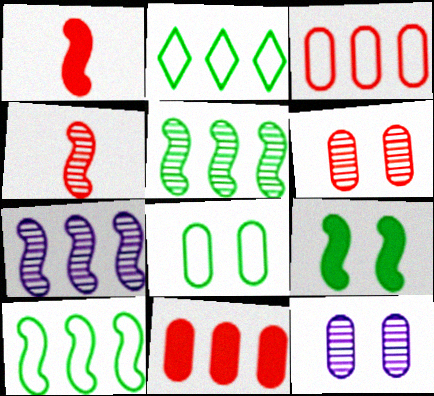[[1, 2, 12], 
[2, 7, 11]]